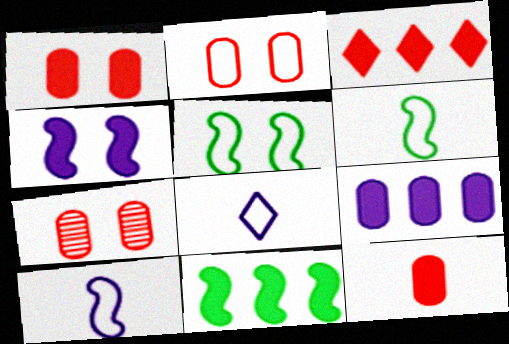[[1, 2, 7], 
[3, 9, 11], 
[7, 8, 11]]